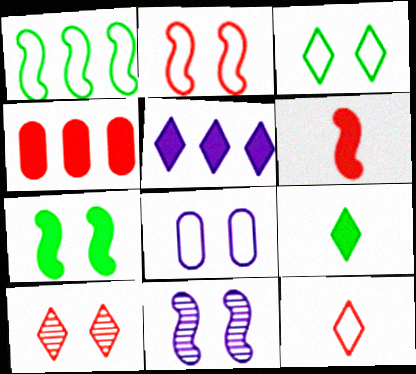[[1, 6, 11], 
[1, 8, 12], 
[2, 3, 8], 
[2, 7, 11], 
[7, 8, 10]]